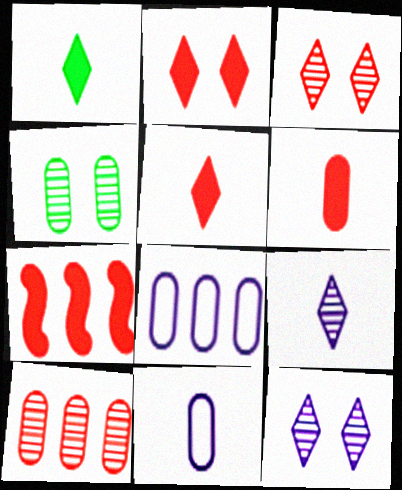[[2, 6, 7], 
[4, 6, 8]]